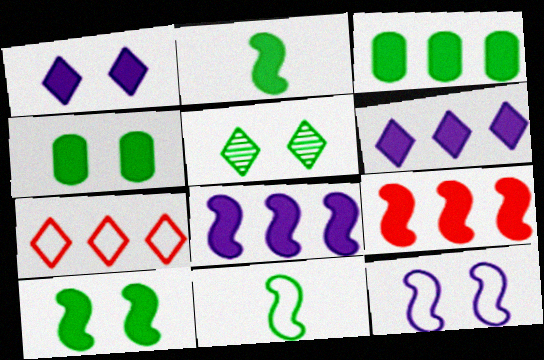[[3, 5, 11], 
[3, 6, 9]]